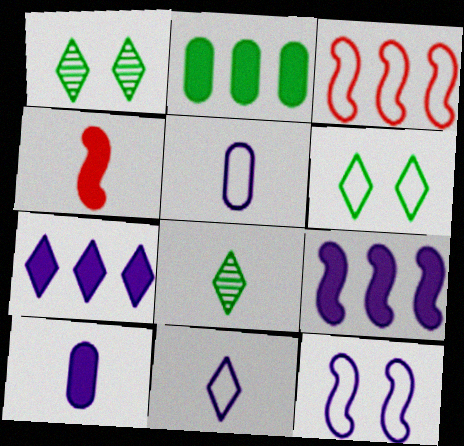[[1, 3, 10], 
[3, 5, 6], 
[4, 5, 8]]